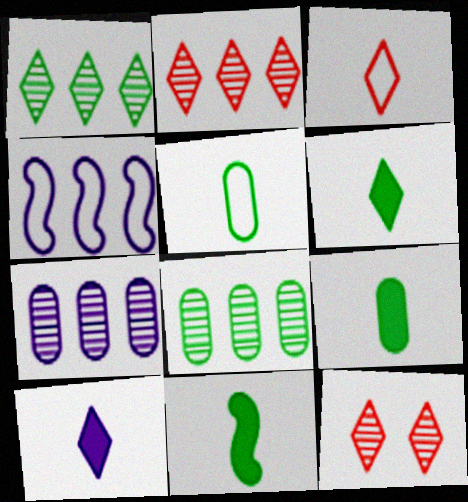[[4, 9, 12], 
[6, 9, 11]]